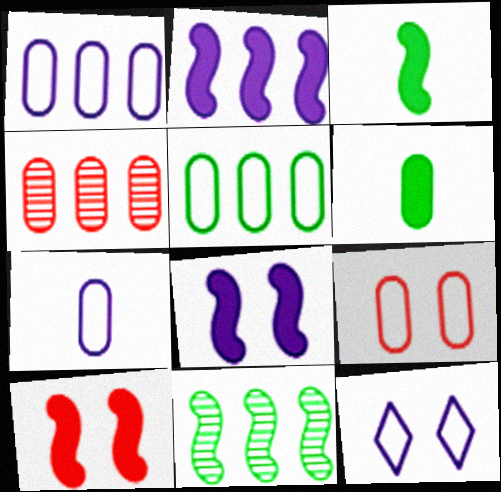[[2, 3, 10], 
[3, 4, 12], 
[5, 7, 9]]